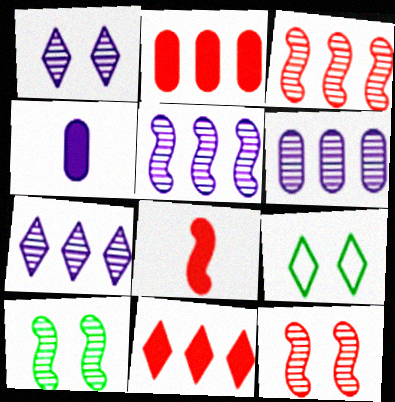[[3, 4, 9], 
[5, 6, 7], 
[6, 8, 9]]